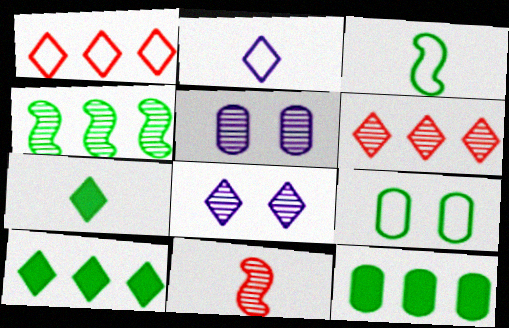[[1, 7, 8], 
[4, 7, 9]]